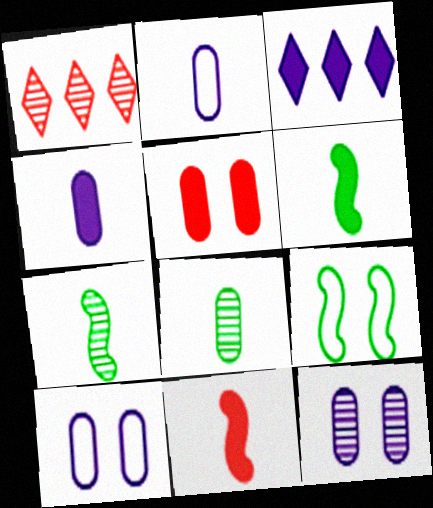[[1, 4, 9], 
[1, 6, 10], 
[1, 7, 12], 
[3, 5, 6]]